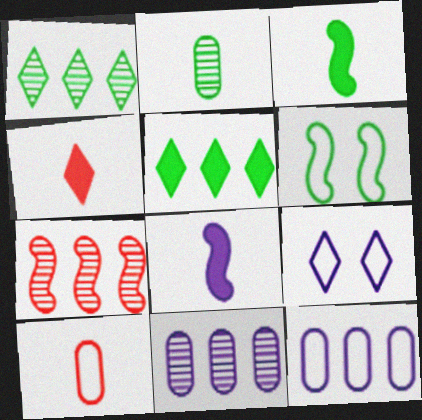[[1, 4, 9], 
[1, 7, 11], 
[2, 5, 6], 
[4, 6, 11], 
[5, 7, 12], 
[6, 7, 8], 
[8, 9, 11]]